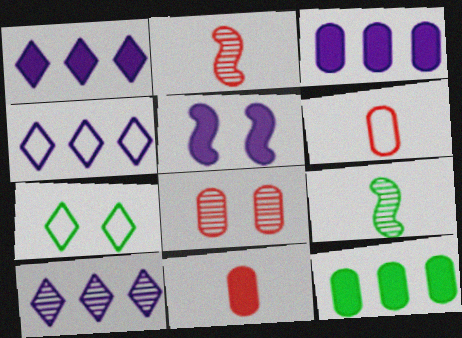[[1, 4, 10], 
[2, 3, 7], 
[5, 7, 8], 
[7, 9, 12], 
[8, 9, 10]]